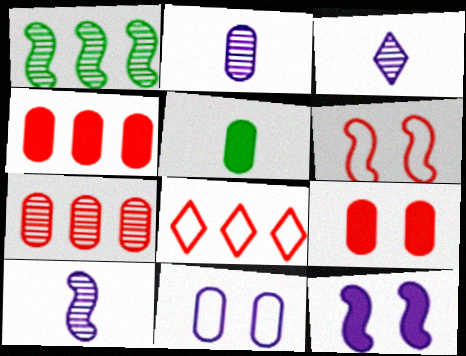[[2, 3, 10], 
[5, 7, 11]]